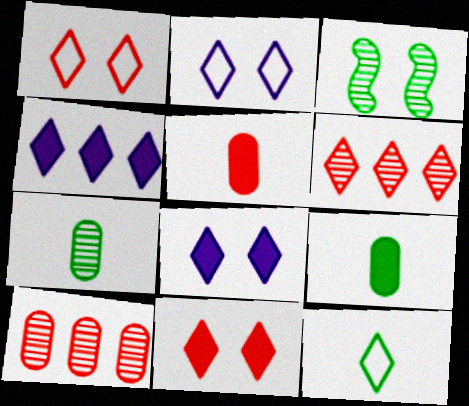[[6, 8, 12]]